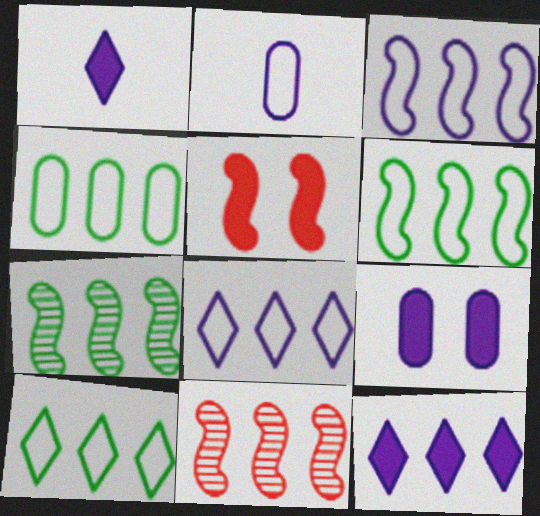[[4, 6, 10], 
[4, 11, 12]]